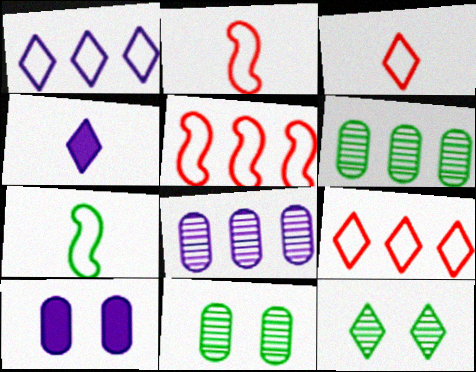[[4, 5, 11], 
[4, 9, 12]]